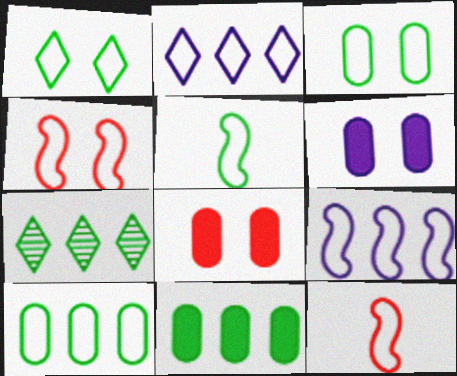[[1, 5, 10], 
[2, 3, 12], 
[4, 5, 9], 
[6, 7, 12]]